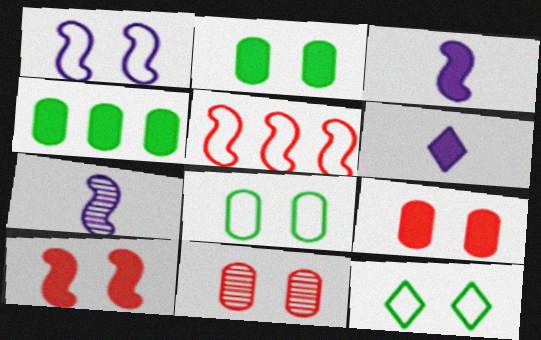[[4, 6, 10]]